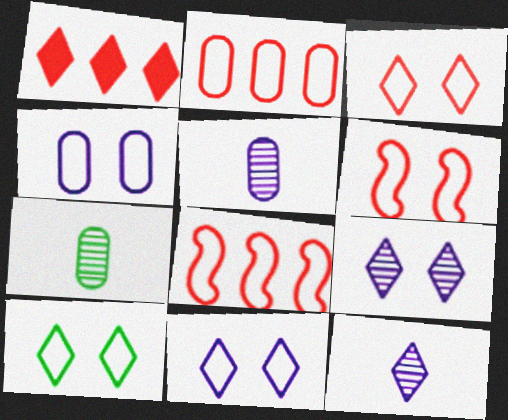[[1, 10, 12], 
[3, 10, 11], 
[4, 6, 10]]